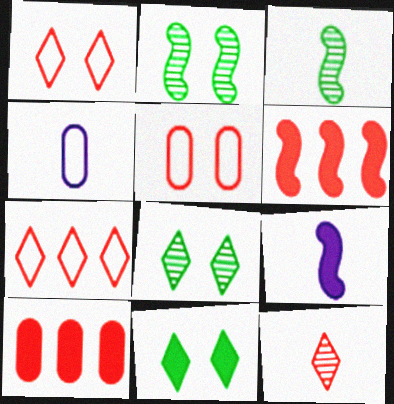[[4, 6, 8], 
[5, 6, 12], 
[9, 10, 11]]